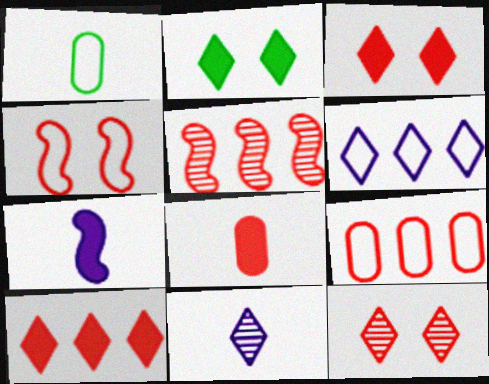[[1, 4, 6], 
[5, 9, 10]]